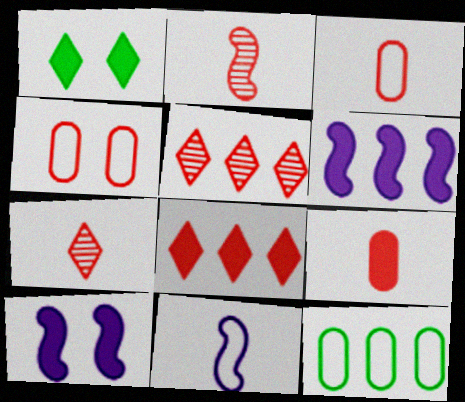[[1, 6, 9], 
[2, 4, 8], 
[5, 6, 12], 
[7, 10, 12]]